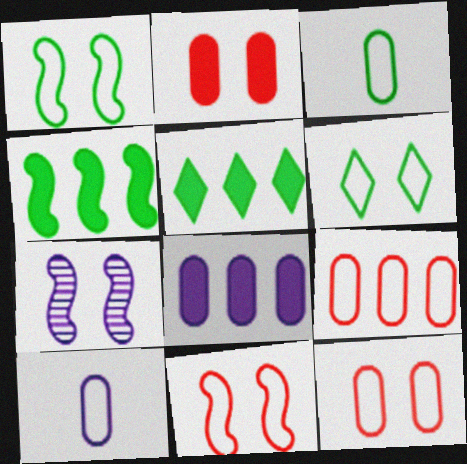[[2, 6, 7]]